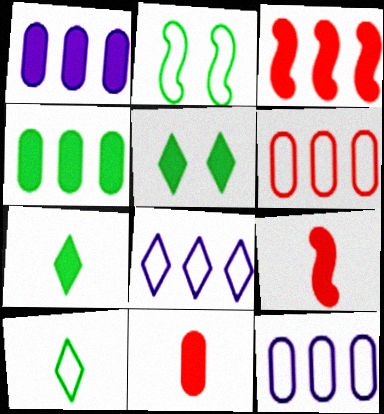[[1, 5, 9]]